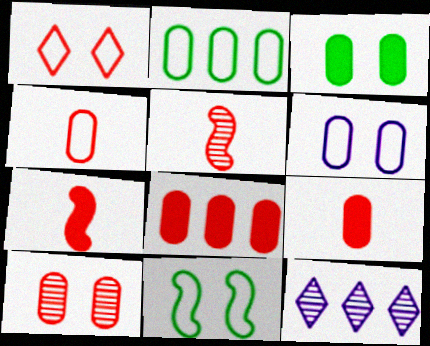[[1, 5, 8], 
[1, 6, 11], 
[2, 4, 6], 
[3, 6, 10], 
[4, 8, 10], 
[9, 11, 12]]